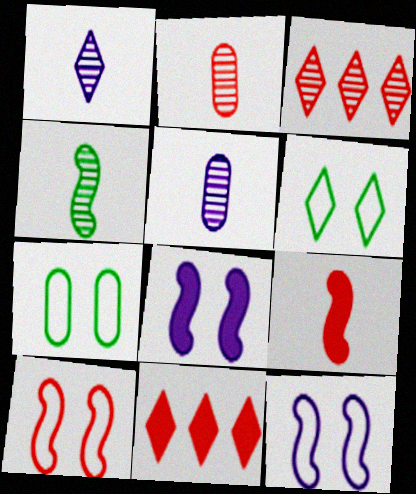[[1, 2, 4], 
[1, 6, 11], 
[2, 10, 11]]